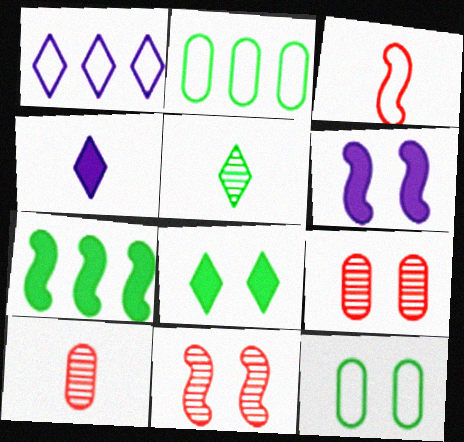[[1, 3, 12], 
[2, 4, 11], 
[5, 7, 12]]